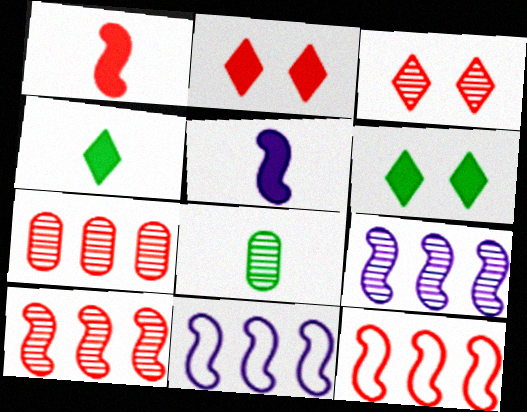[[2, 8, 11], 
[3, 8, 9]]